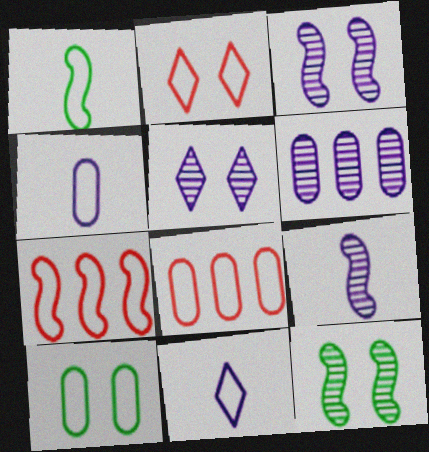[[4, 8, 10], 
[5, 6, 9], 
[7, 10, 11]]